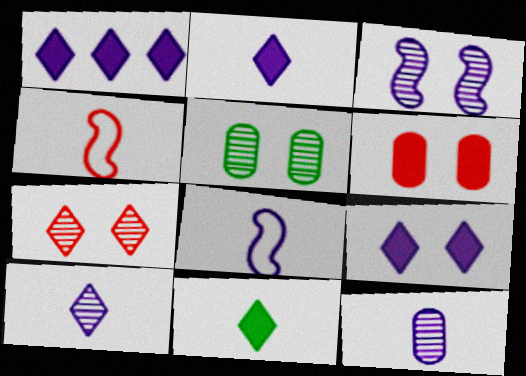[[1, 2, 9], 
[1, 4, 5], 
[2, 8, 12], 
[3, 5, 7], 
[4, 11, 12]]